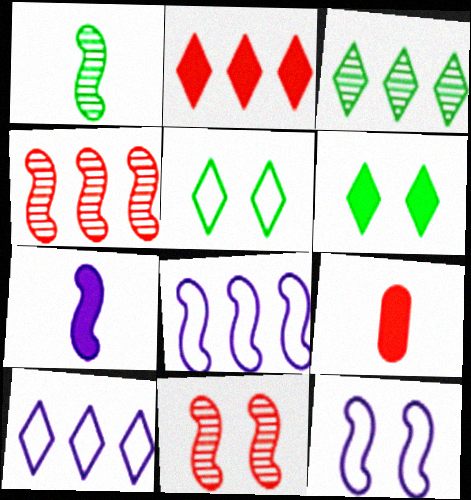[[2, 3, 10], 
[3, 9, 12]]